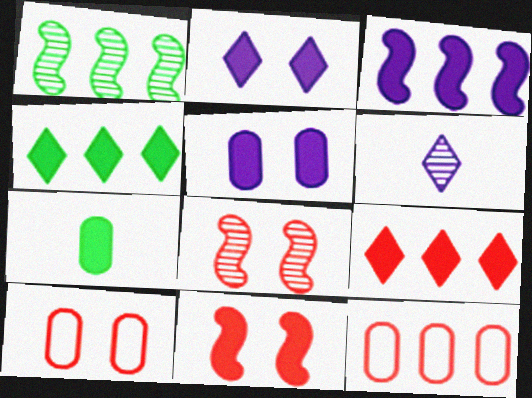[]